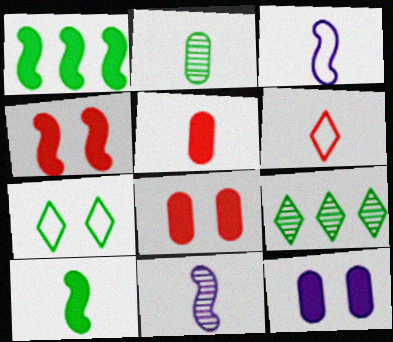[[1, 2, 7], 
[3, 8, 9]]